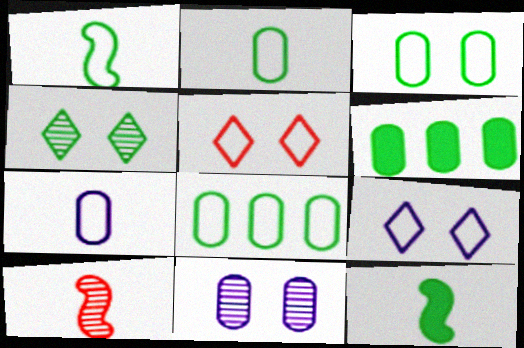[[1, 4, 6], 
[2, 3, 8], 
[4, 8, 12], 
[6, 9, 10]]